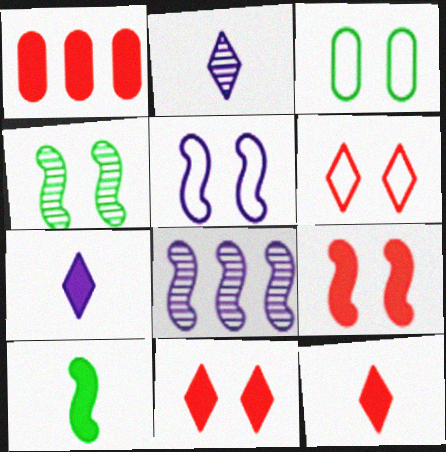[[1, 9, 12], 
[3, 5, 6], 
[3, 8, 12], 
[4, 5, 9]]